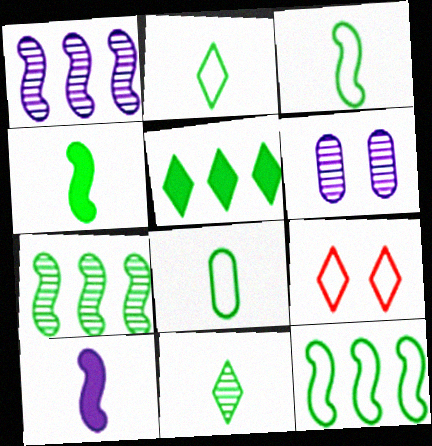[[2, 3, 8], 
[4, 8, 11]]